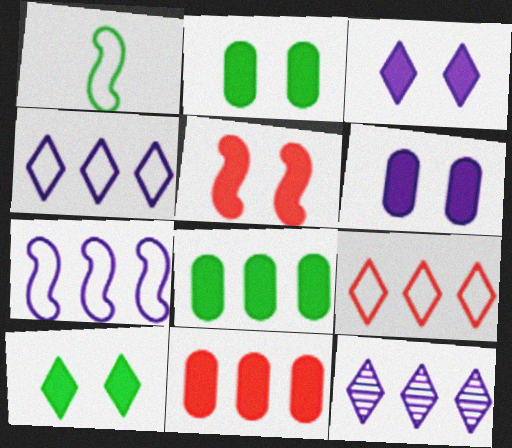[[2, 3, 5], 
[5, 6, 10]]